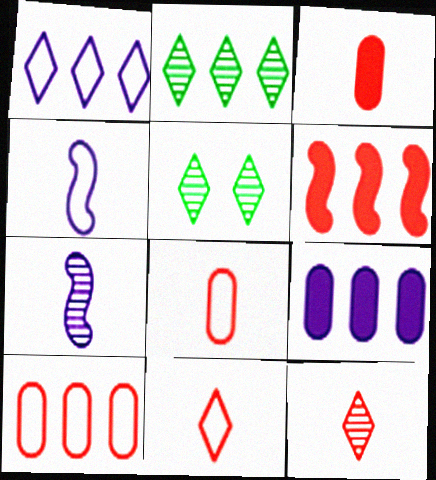[]